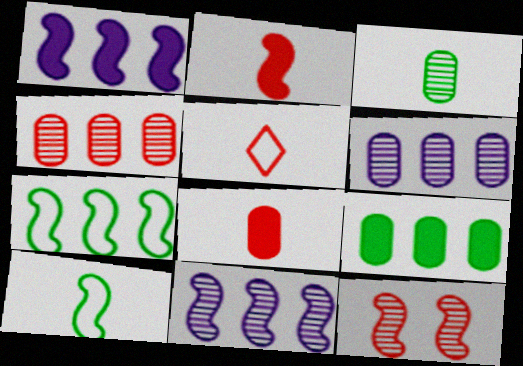[[1, 10, 12]]